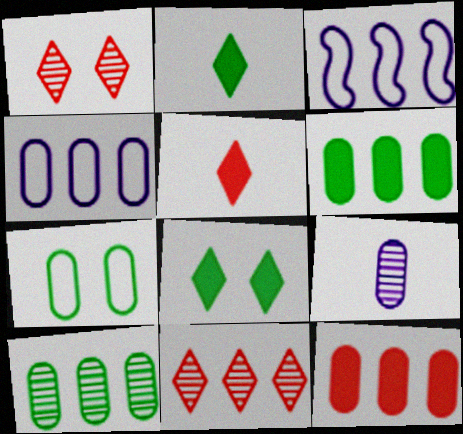[[3, 6, 11], 
[4, 10, 12], 
[7, 9, 12]]